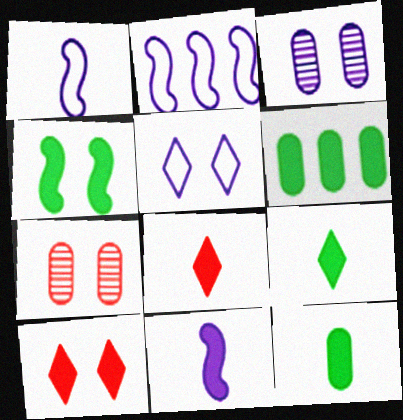[[2, 7, 9], 
[4, 5, 7], 
[4, 6, 9], 
[6, 10, 11], 
[8, 11, 12]]